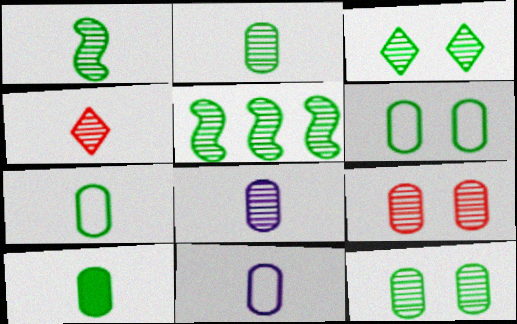[[1, 4, 8], 
[2, 3, 5], 
[2, 7, 10]]